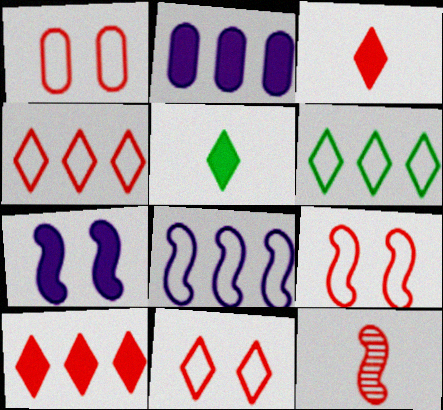[[1, 9, 11], 
[1, 10, 12]]